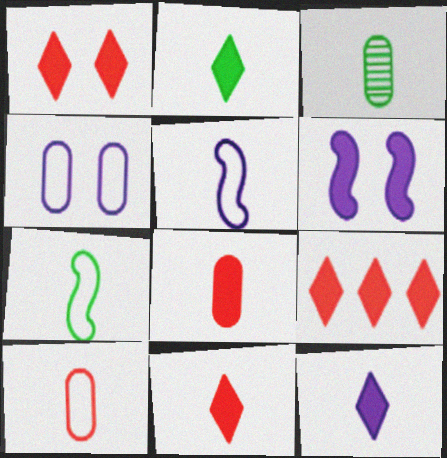[[1, 9, 11], 
[2, 3, 7], 
[2, 11, 12], 
[3, 5, 11]]